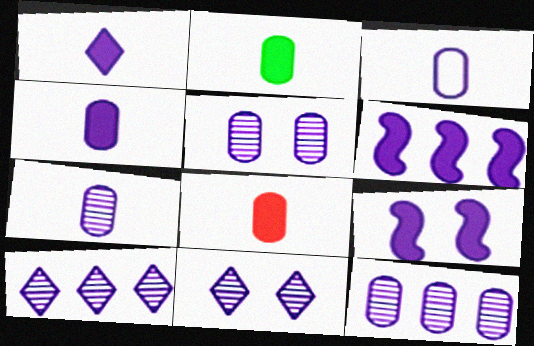[[2, 4, 8], 
[3, 4, 7], 
[3, 6, 11], 
[3, 9, 10], 
[5, 7, 12]]